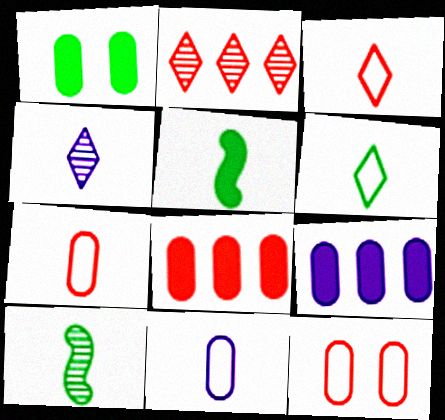[[4, 5, 7]]